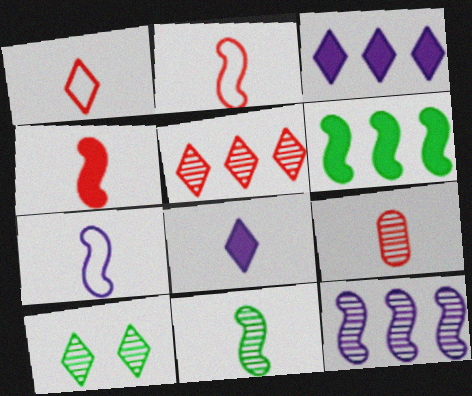[[1, 3, 10], 
[1, 4, 9], 
[4, 7, 11], 
[9, 10, 12]]